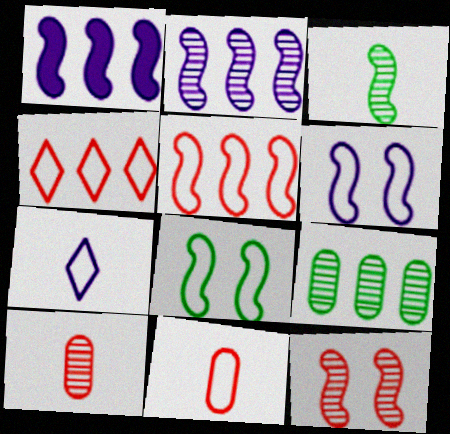[[1, 4, 9], 
[2, 3, 12]]